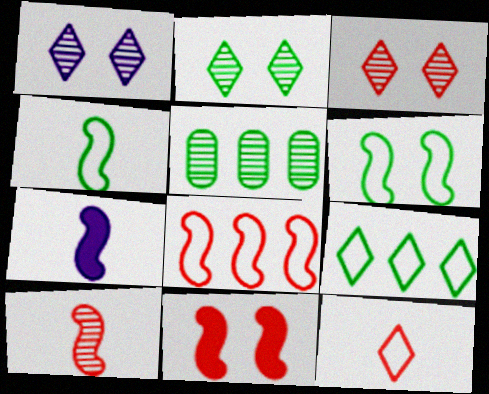[[1, 2, 3], 
[1, 5, 10], 
[4, 7, 10], 
[8, 10, 11]]